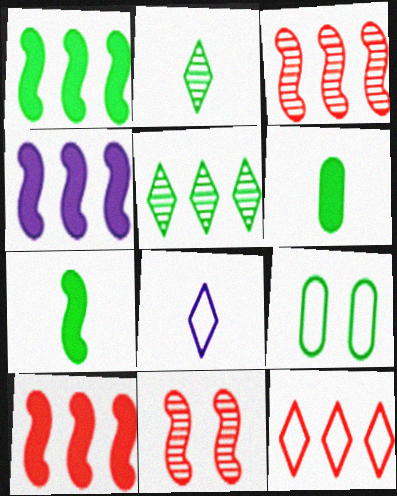[[1, 2, 9], 
[1, 4, 10], 
[5, 7, 9]]